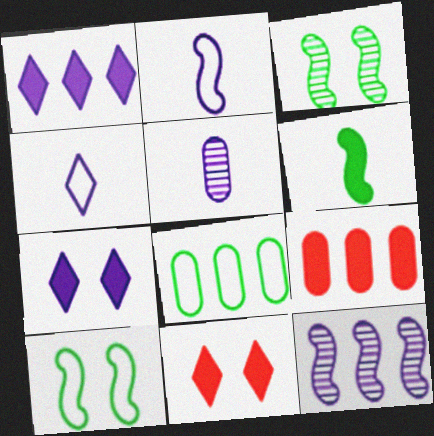[[3, 4, 9], 
[6, 7, 9]]